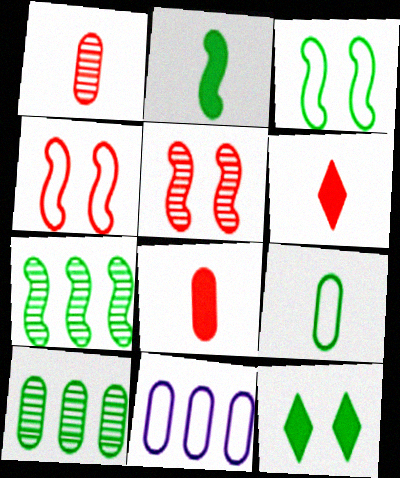[[2, 3, 7], 
[7, 9, 12]]